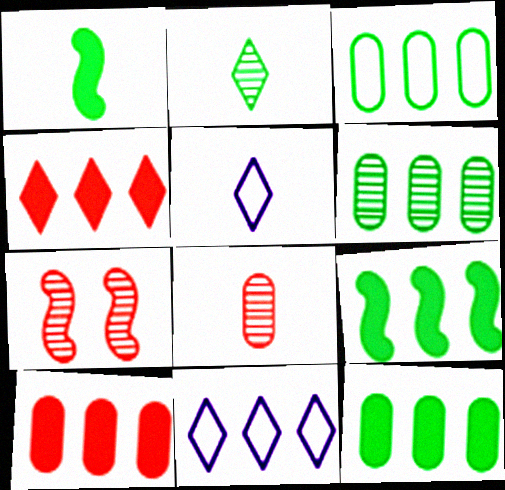[[1, 5, 8], 
[3, 6, 12], 
[5, 7, 12]]